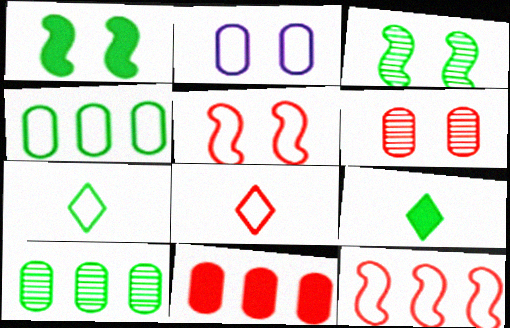[[1, 7, 10], 
[2, 7, 12], 
[3, 4, 9]]